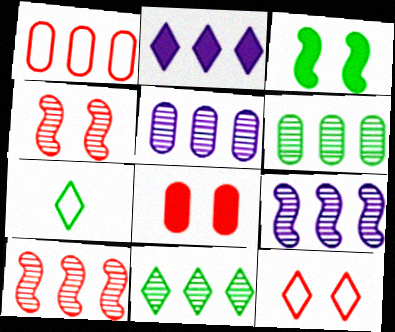[[3, 6, 7], 
[4, 8, 12], 
[5, 10, 11], 
[7, 8, 9]]